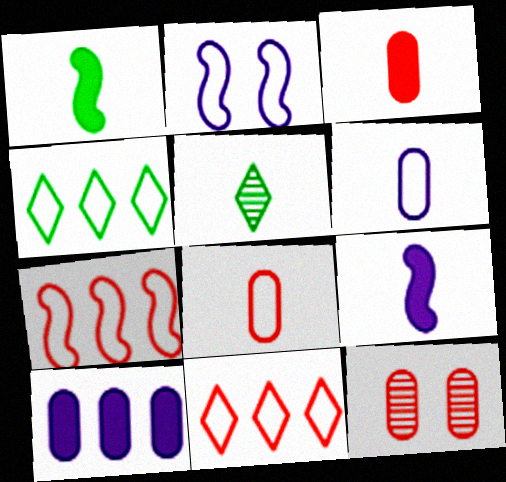[[2, 4, 8], 
[4, 9, 12], 
[5, 8, 9]]